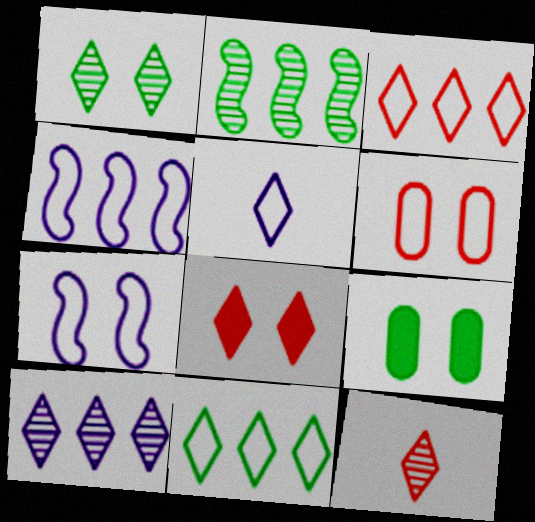[[1, 10, 12], 
[3, 8, 12], 
[4, 9, 12]]